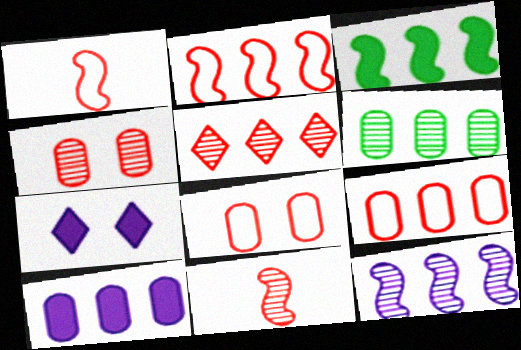[[1, 6, 7], 
[2, 3, 12], 
[4, 5, 11], 
[5, 6, 12], 
[6, 9, 10]]